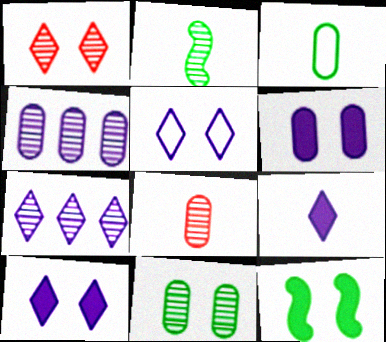[[1, 2, 4], 
[4, 8, 11], 
[5, 7, 9]]